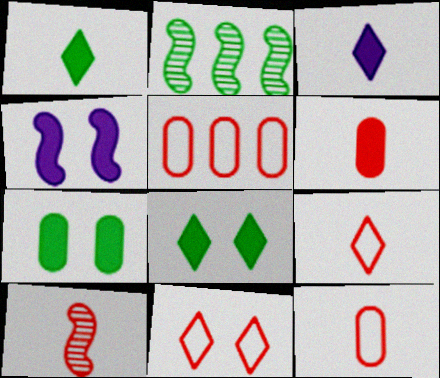[[6, 9, 10]]